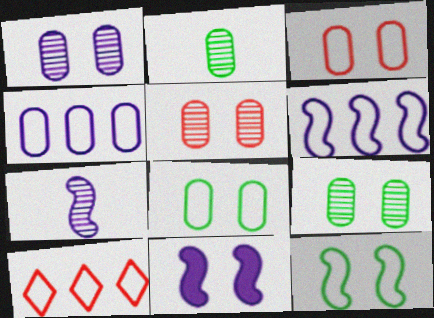[[1, 5, 9], 
[2, 10, 11], 
[6, 7, 11]]